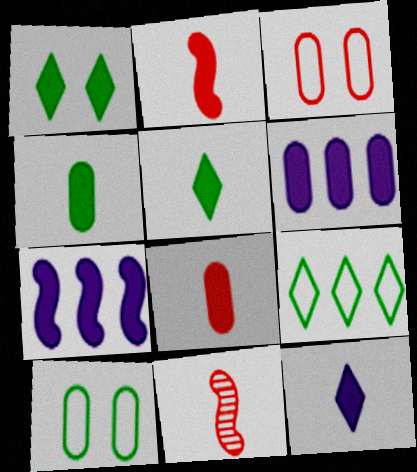[[1, 2, 6], 
[1, 7, 8], 
[2, 4, 12]]